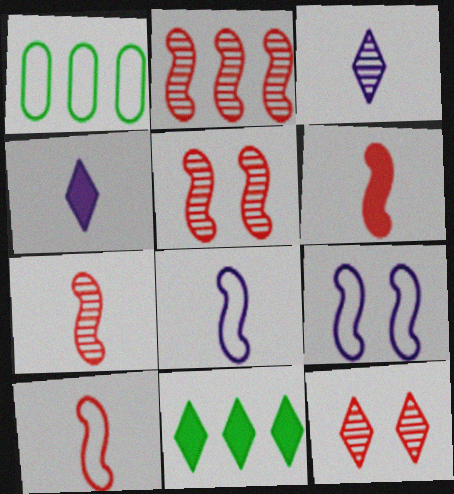[[1, 4, 5], 
[2, 5, 7], 
[6, 7, 10]]